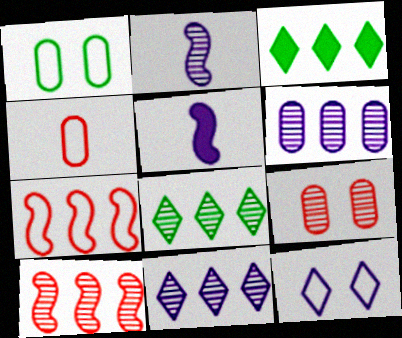[[2, 8, 9], 
[3, 6, 7], 
[5, 6, 12], 
[6, 8, 10]]